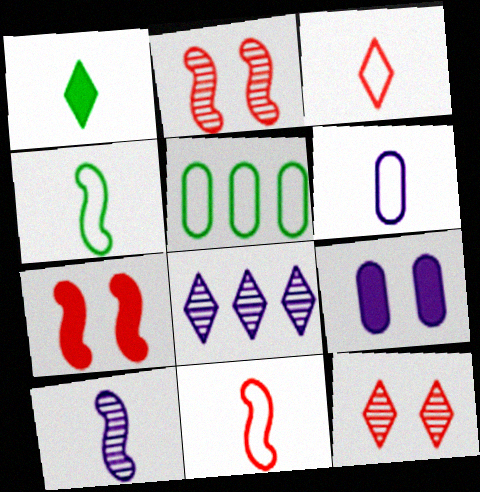[[3, 4, 6]]